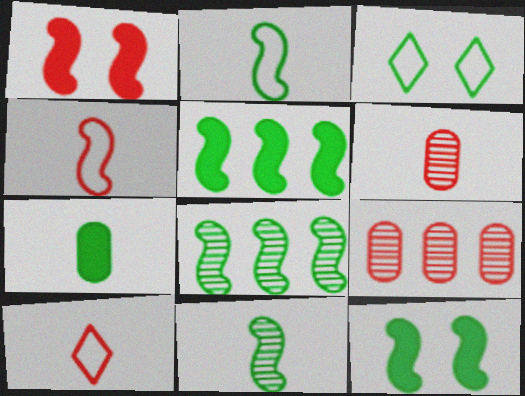[[1, 9, 10], 
[2, 8, 12], 
[3, 7, 8]]